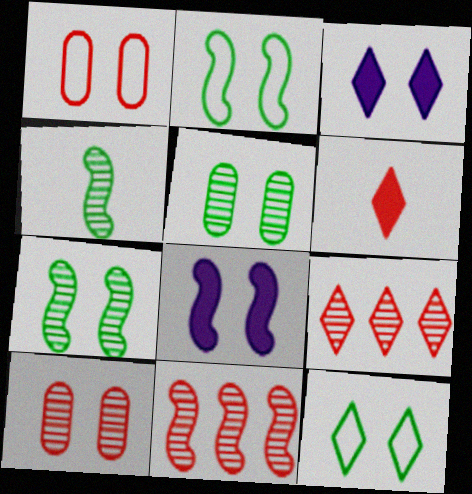[[1, 3, 7], 
[1, 6, 11], 
[2, 3, 10], 
[8, 10, 12]]